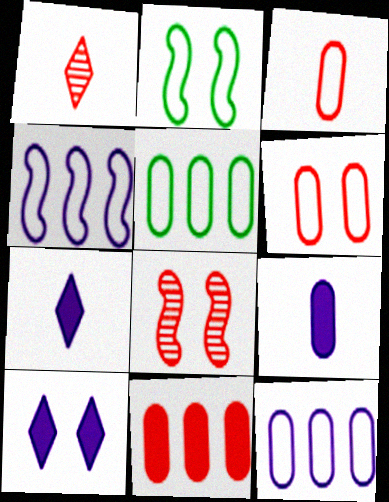[[5, 7, 8]]